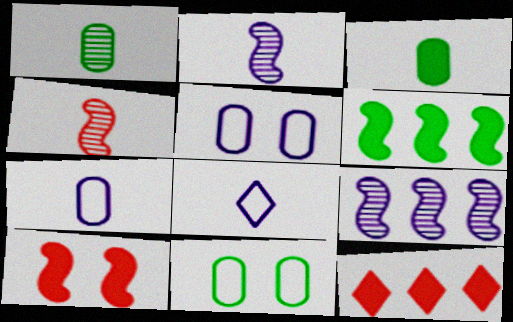[[2, 11, 12], 
[3, 4, 8]]